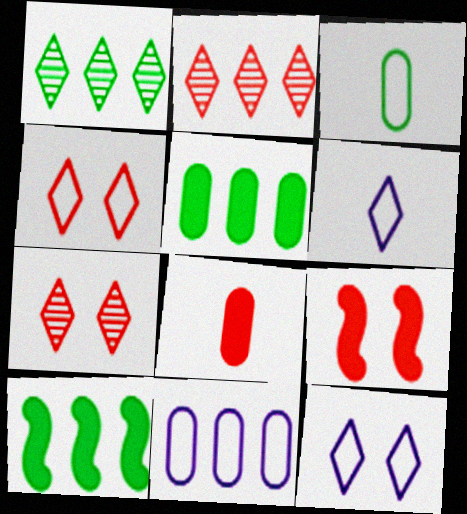[[2, 10, 11]]